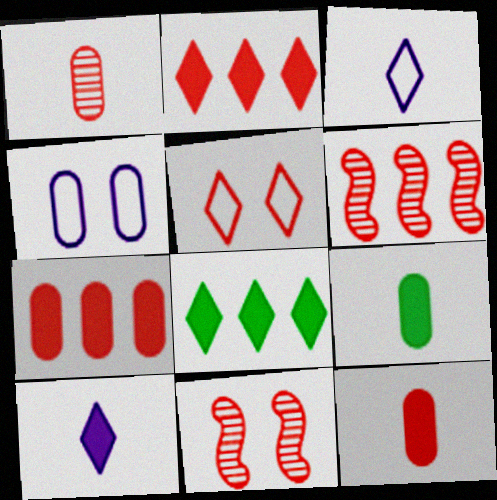[[5, 6, 12]]